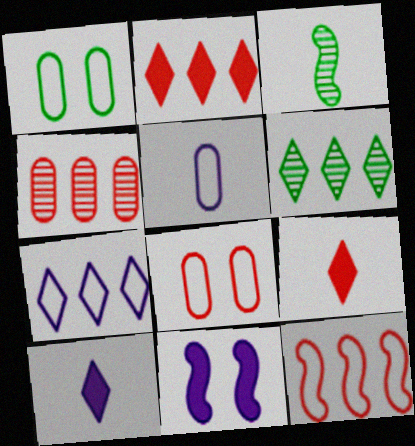[[2, 4, 12], 
[2, 6, 7], 
[3, 5, 9], 
[3, 11, 12]]